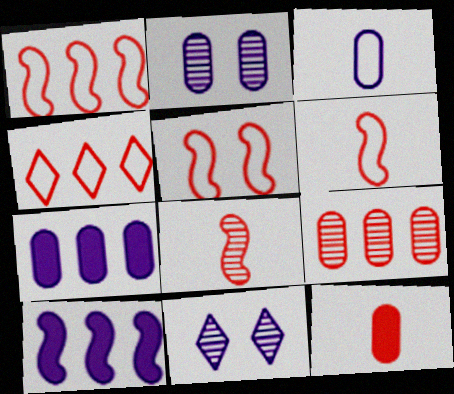[[1, 5, 6], 
[2, 3, 7], 
[3, 10, 11]]